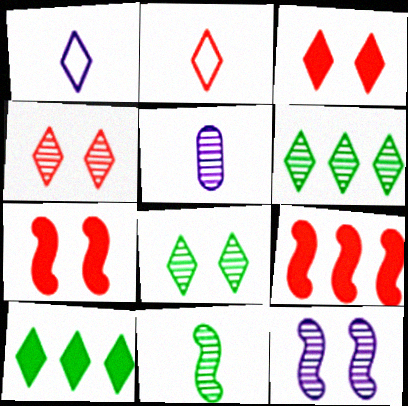[[1, 3, 6], 
[1, 4, 10]]